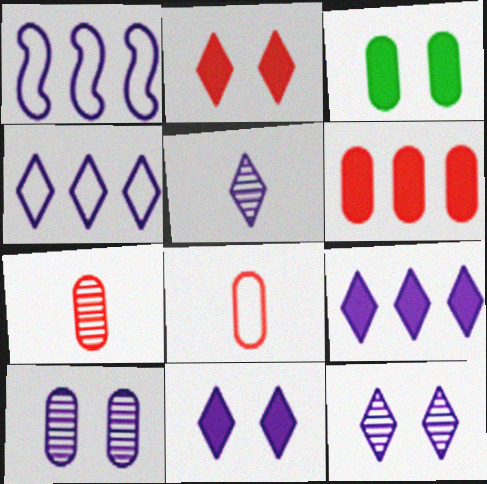[[4, 5, 11]]